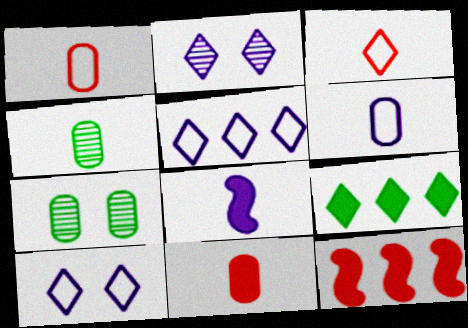[[2, 3, 9], 
[3, 4, 8], 
[4, 6, 11], 
[4, 10, 12]]